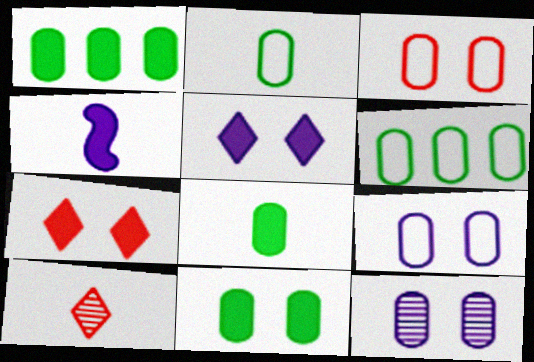[[1, 4, 7], 
[1, 8, 11], 
[2, 4, 10], 
[3, 11, 12]]